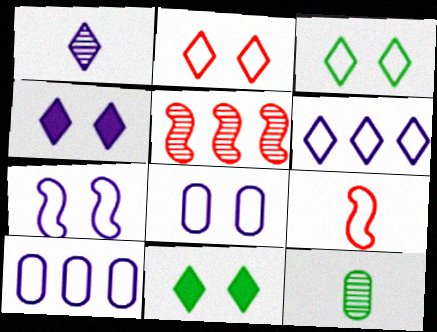[[1, 4, 6], 
[3, 9, 10]]